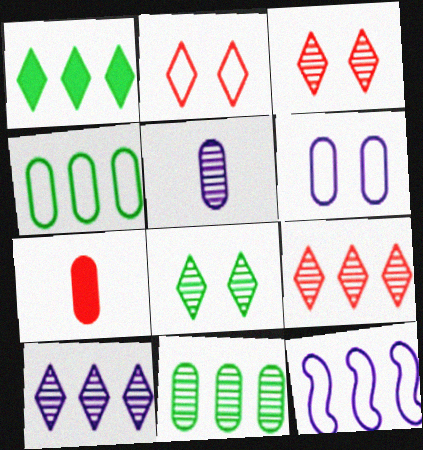[[6, 7, 11], 
[7, 8, 12]]